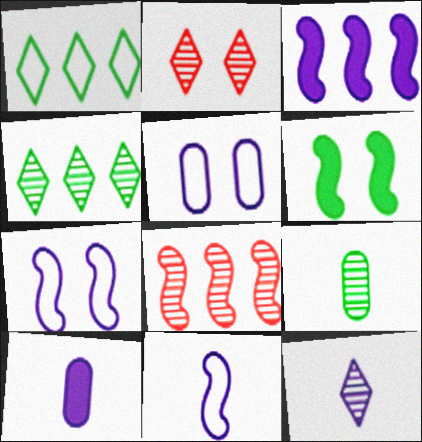[[1, 6, 9], 
[2, 4, 12], 
[2, 5, 6], 
[3, 5, 12], 
[6, 8, 11], 
[10, 11, 12]]